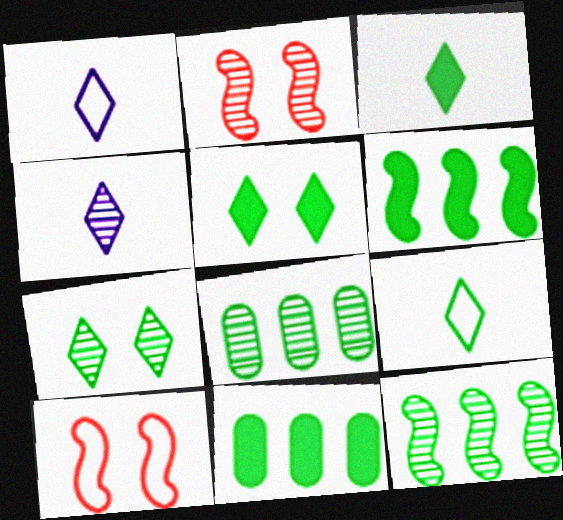[[1, 2, 11], 
[2, 4, 8], 
[4, 10, 11]]